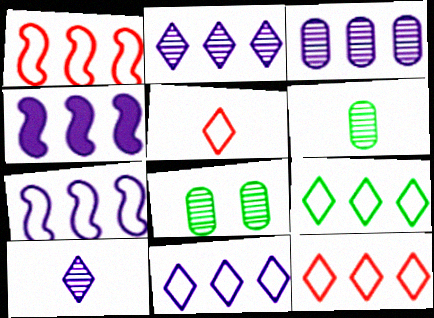[[3, 4, 11], 
[4, 5, 8], 
[9, 11, 12]]